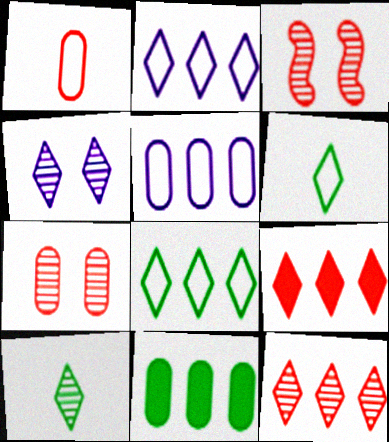[[1, 3, 9], 
[4, 6, 9], 
[4, 10, 12]]